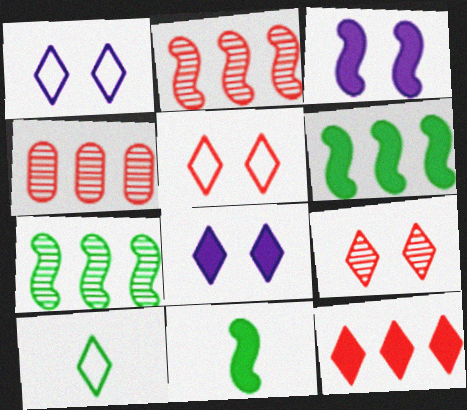[[1, 4, 11], 
[3, 4, 10]]